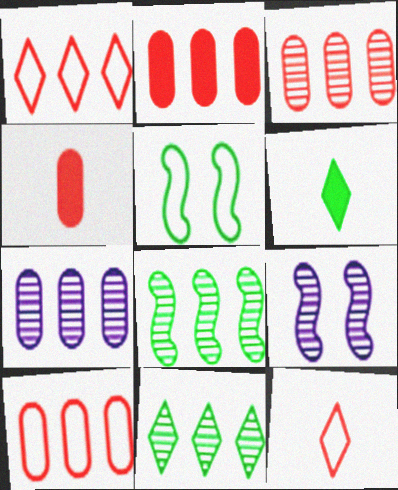[[2, 3, 10], 
[6, 9, 10]]